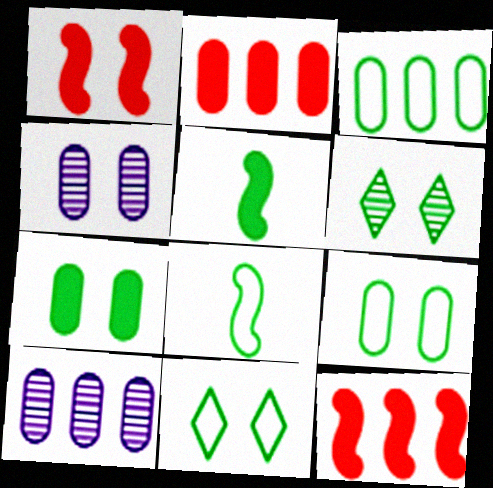[[1, 4, 11], 
[2, 3, 10], 
[3, 5, 6], 
[3, 8, 11]]